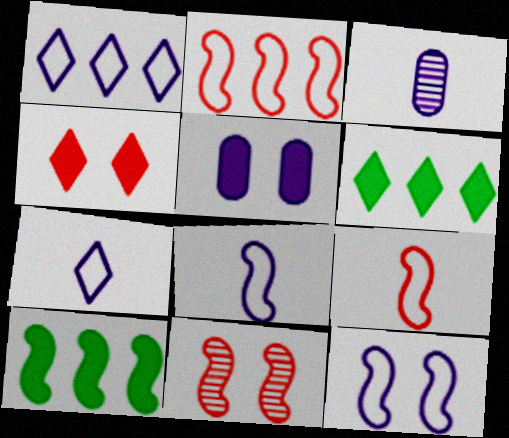[[8, 10, 11]]